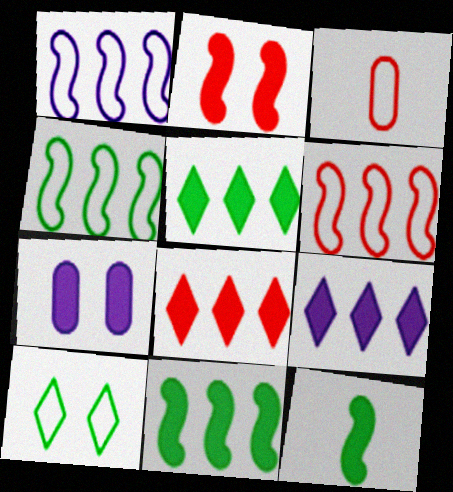[[1, 3, 10], 
[1, 4, 6], 
[5, 8, 9], 
[7, 8, 12]]